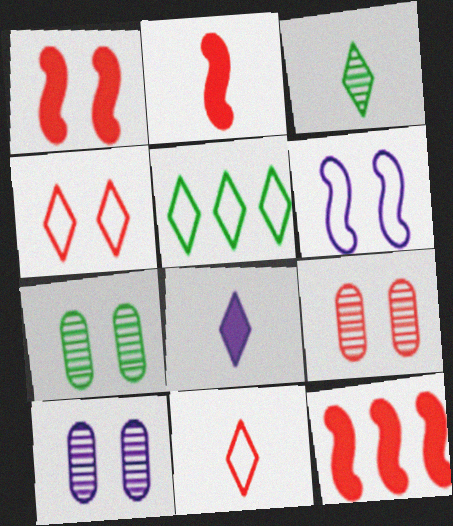[[1, 2, 12], 
[1, 4, 9], 
[2, 5, 10], 
[3, 8, 11], 
[7, 9, 10], 
[9, 11, 12]]